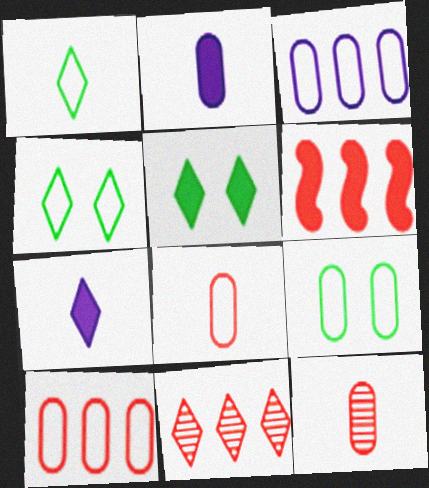[[2, 5, 6], 
[3, 8, 9], 
[4, 7, 11], 
[6, 10, 11]]